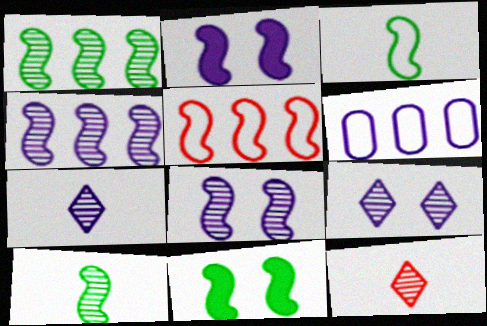[[1, 3, 11], 
[2, 5, 10], 
[2, 6, 7], 
[6, 11, 12]]